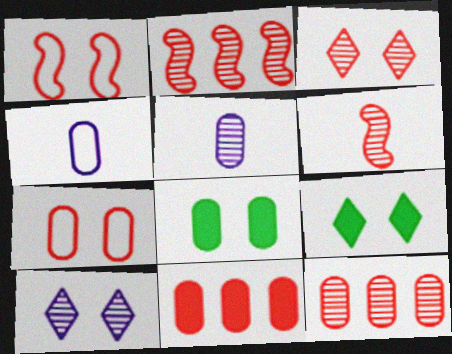[[1, 8, 10], 
[2, 4, 9], 
[3, 6, 12], 
[4, 8, 12]]